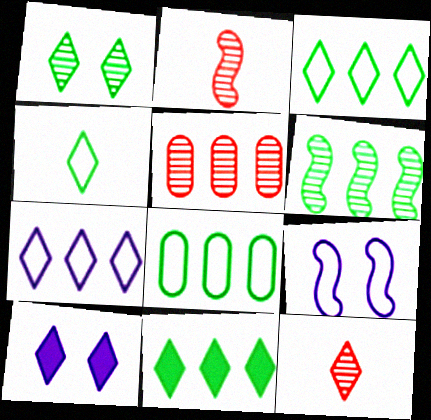[[1, 4, 11], 
[2, 8, 10], 
[3, 10, 12], 
[6, 8, 11]]